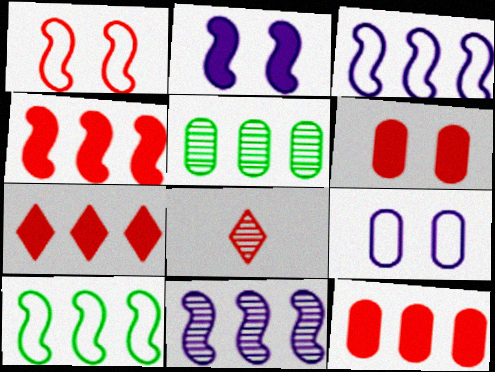[[1, 8, 12], 
[3, 5, 7], 
[4, 7, 12], 
[4, 10, 11]]